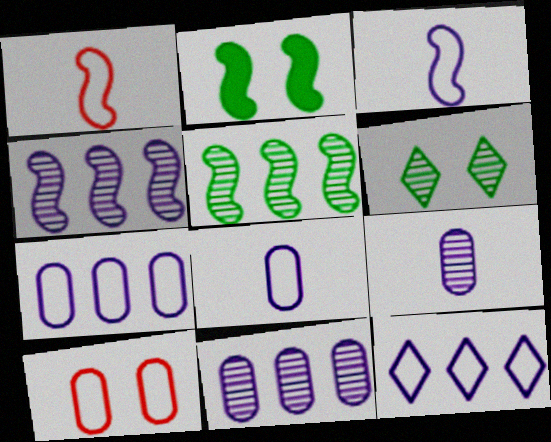[[1, 2, 4]]